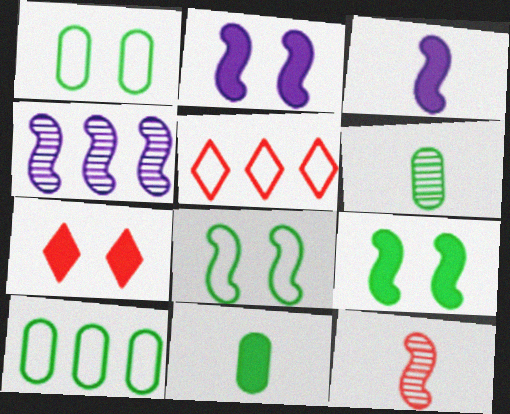[[2, 5, 6]]